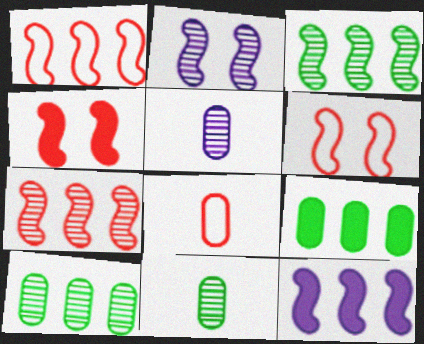[[1, 3, 12]]